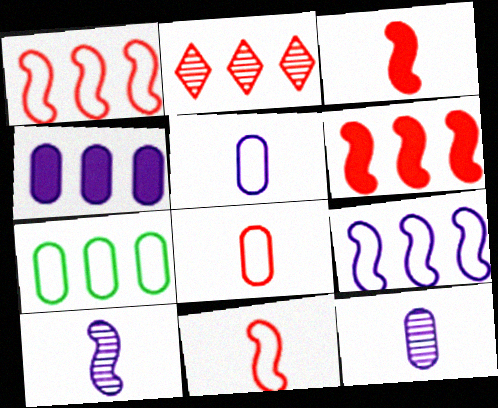[]